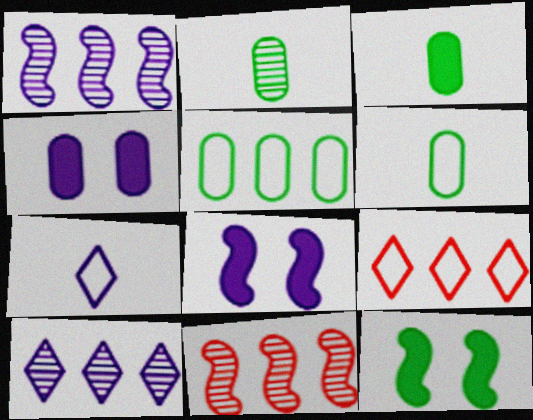[[1, 4, 7], 
[2, 3, 6], 
[2, 8, 9]]